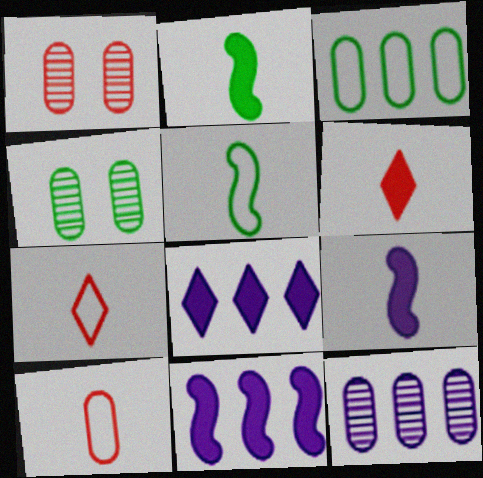[[1, 5, 8], 
[4, 7, 11]]